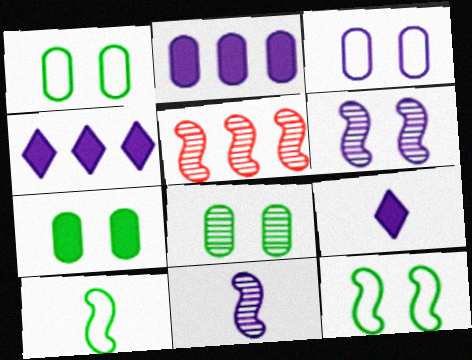[[1, 5, 9], 
[1, 7, 8], 
[3, 4, 11]]